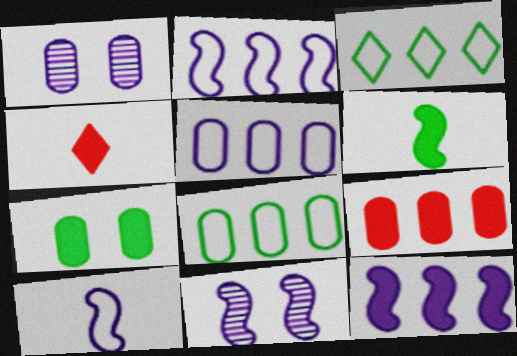[[4, 7, 12], 
[4, 8, 11], 
[10, 11, 12]]